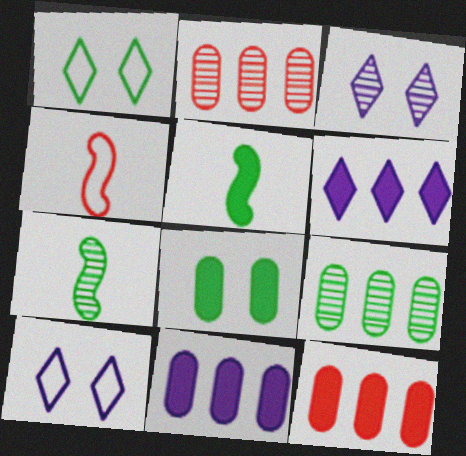[[1, 5, 9], 
[2, 3, 7], 
[2, 5, 10], 
[7, 10, 12]]